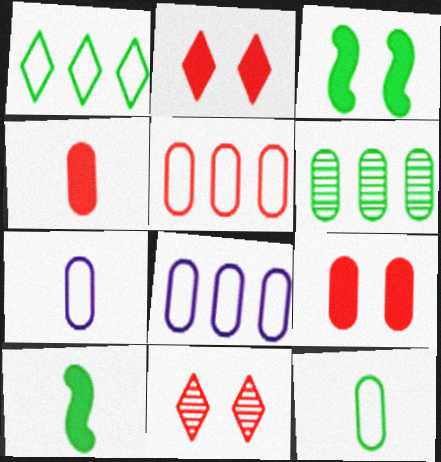[[6, 7, 9], 
[8, 10, 11]]